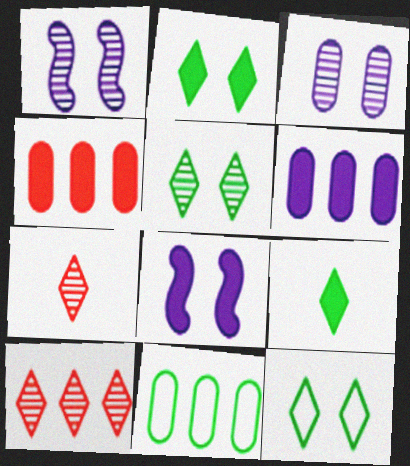[[2, 5, 12], 
[4, 8, 9], 
[7, 8, 11]]